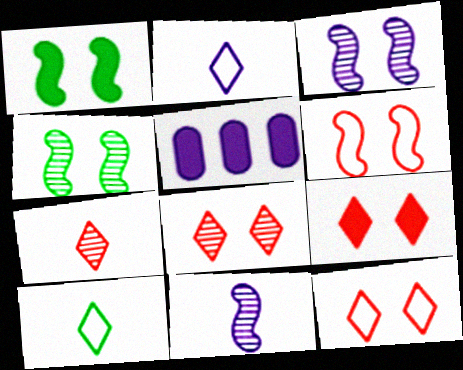[[1, 3, 6], 
[2, 3, 5], 
[8, 9, 12]]